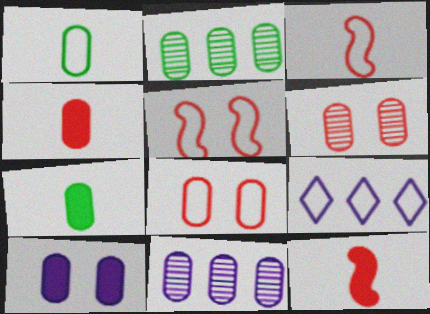[[1, 5, 9], 
[7, 8, 11]]